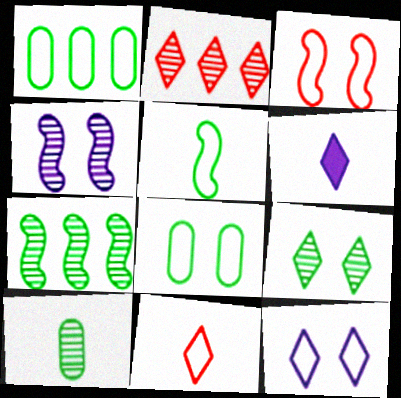[[2, 4, 10], 
[3, 8, 12], 
[7, 9, 10]]